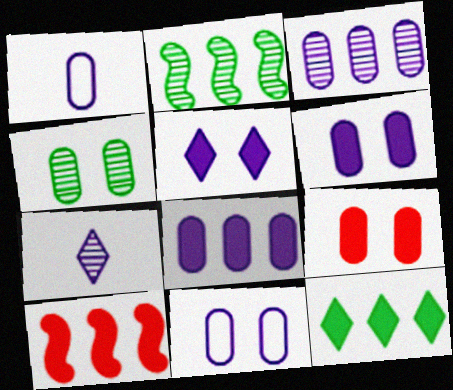[[1, 3, 6], 
[4, 9, 11], 
[8, 10, 12]]